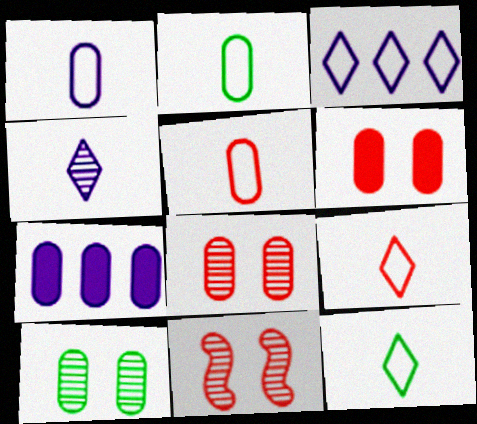[[1, 2, 5], 
[2, 7, 8], 
[5, 7, 10], 
[7, 11, 12]]